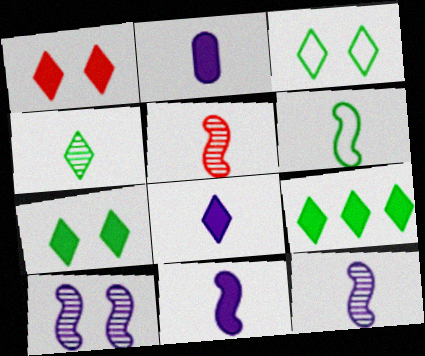[[1, 8, 9], 
[2, 8, 11], 
[3, 4, 9], 
[5, 6, 11]]